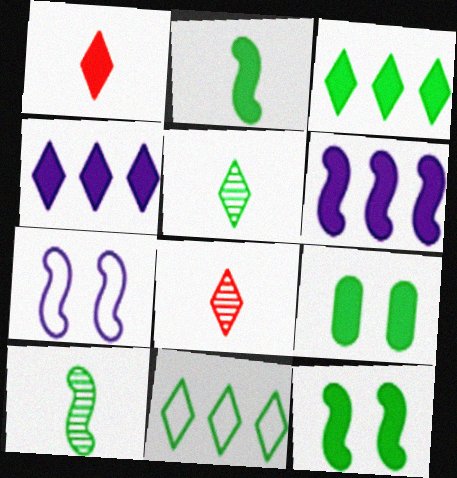[[1, 6, 9], 
[2, 3, 9], 
[9, 10, 11]]